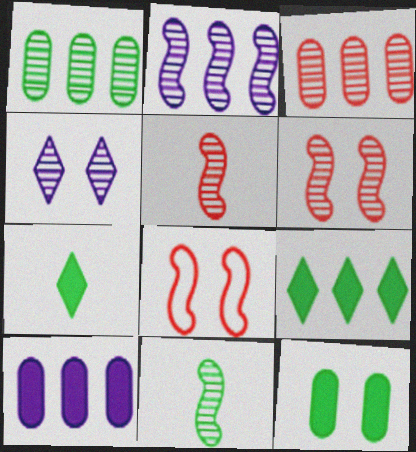[[1, 4, 5], 
[2, 6, 11], 
[3, 4, 11], 
[4, 8, 12]]